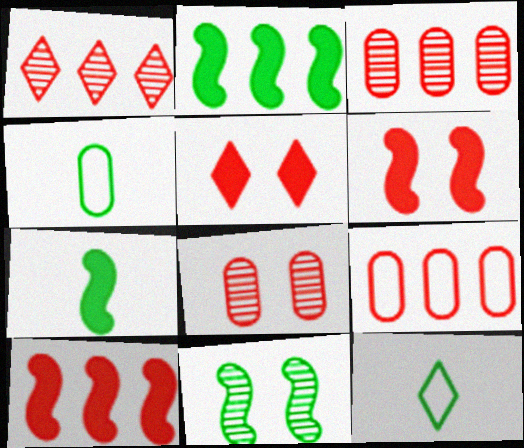[[1, 9, 10]]